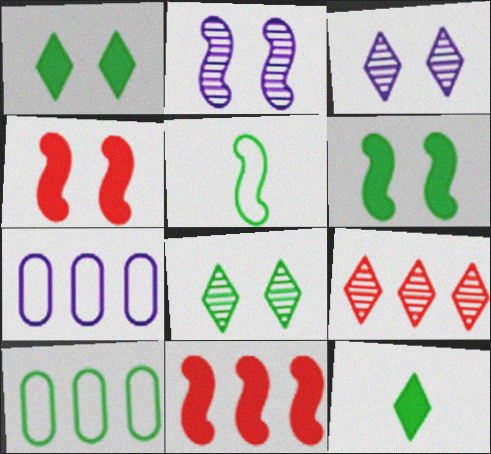[[2, 5, 11]]